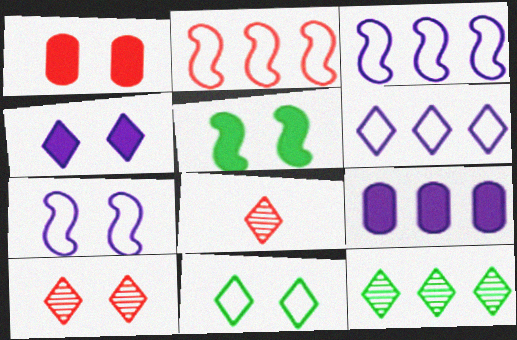[[1, 2, 8], 
[1, 4, 5], 
[2, 9, 12], 
[4, 10, 11]]